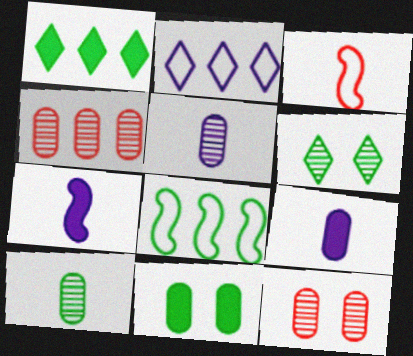[]